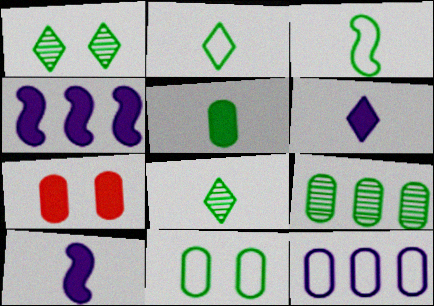[[3, 5, 8], 
[5, 9, 11]]